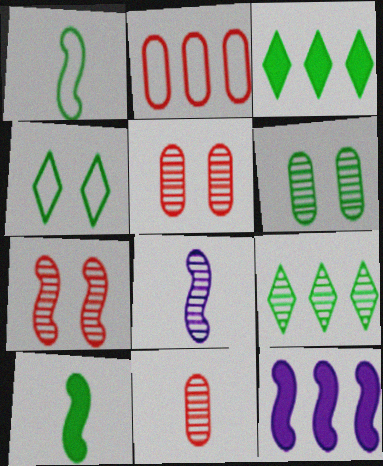[[1, 3, 6], 
[1, 7, 12], 
[2, 9, 12], 
[4, 11, 12], 
[5, 8, 9]]